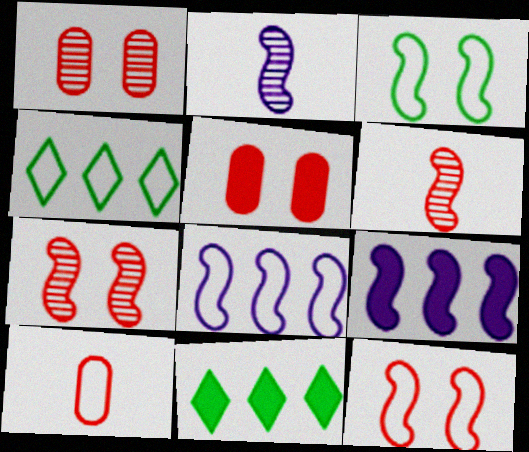[[2, 4, 5], 
[3, 6, 9]]